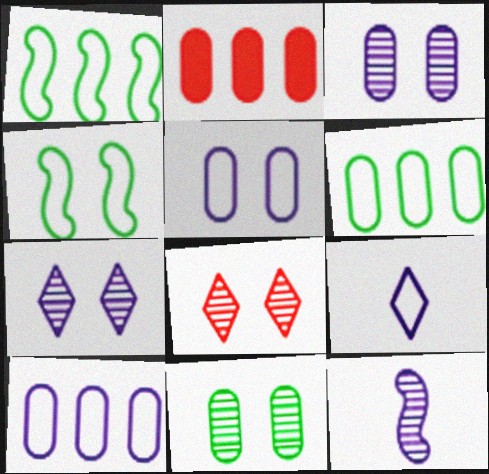[]